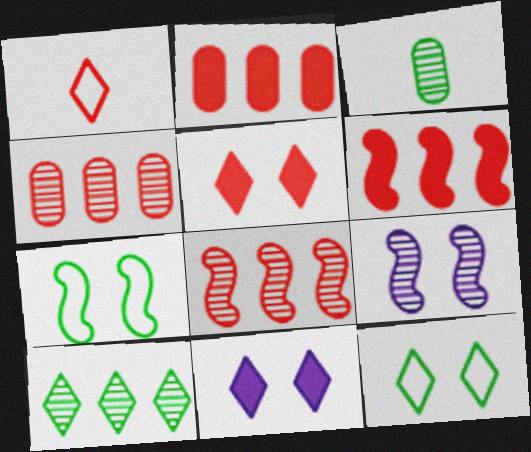[[1, 10, 11]]